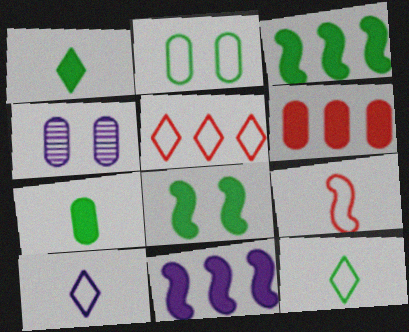[[4, 10, 11]]